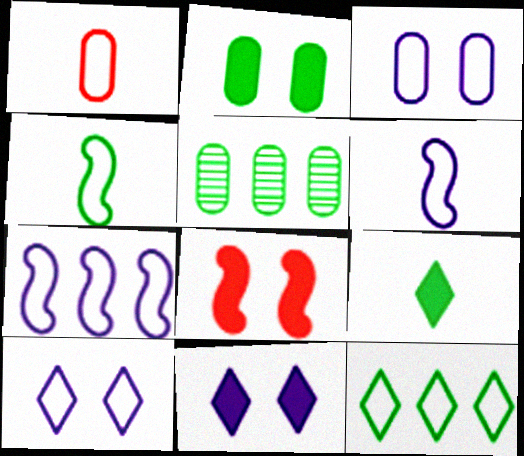[[2, 8, 11]]